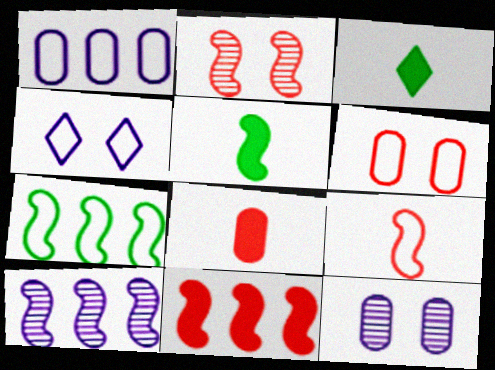[[1, 2, 3], 
[2, 9, 11], 
[3, 6, 10], 
[7, 10, 11]]